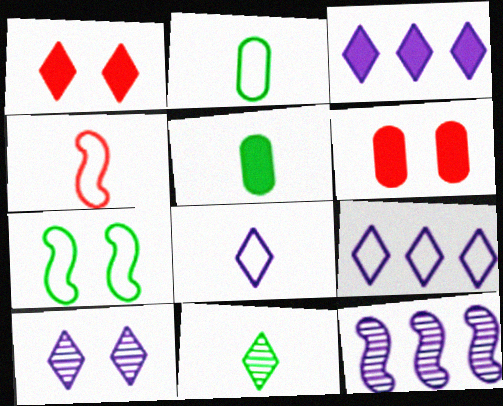[[1, 2, 12], 
[1, 9, 11], 
[2, 4, 8], 
[3, 8, 10], 
[6, 7, 10]]